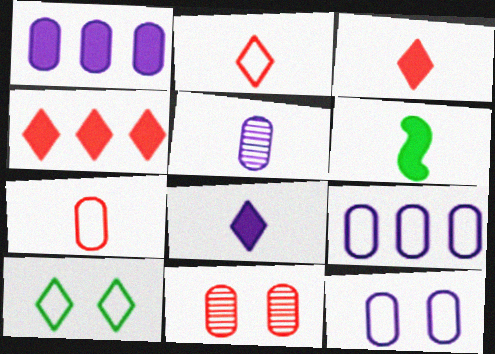[[1, 5, 12], 
[2, 5, 6]]